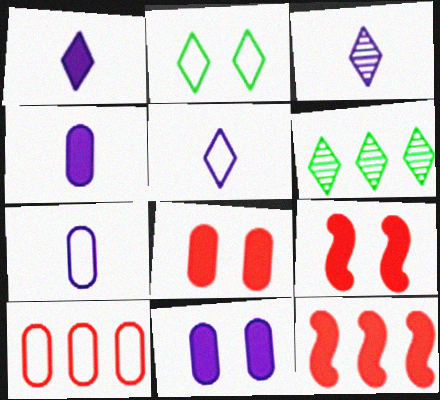[[1, 3, 5], 
[6, 7, 9]]